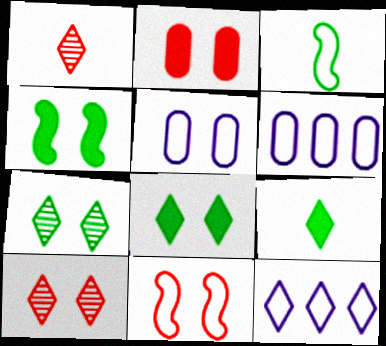[[1, 4, 6], 
[1, 8, 12], 
[2, 10, 11], 
[4, 5, 10], 
[9, 10, 12]]